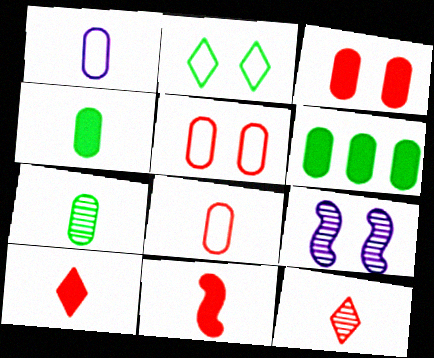[[2, 3, 9], 
[8, 11, 12]]